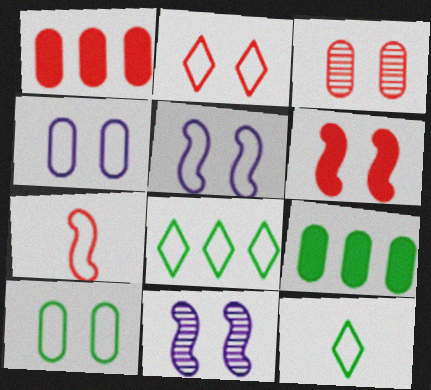[[1, 11, 12], 
[2, 3, 6], 
[2, 5, 10], 
[4, 7, 8]]